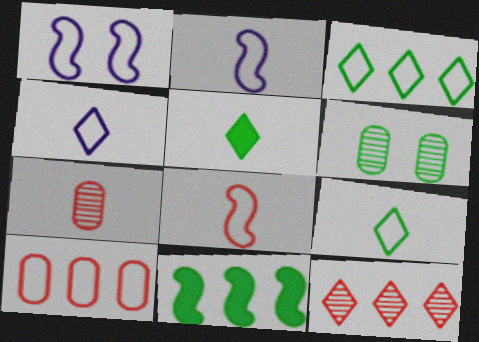[[1, 9, 10], 
[2, 5, 7], 
[6, 9, 11]]